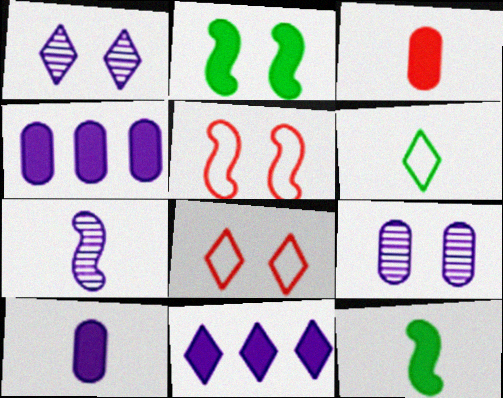[[2, 3, 11], 
[2, 8, 9], 
[3, 6, 7]]